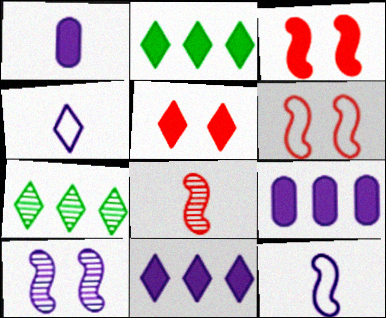[[1, 2, 3], 
[1, 6, 7], 
[4, 5, 7], 
[4, 9, 10]]